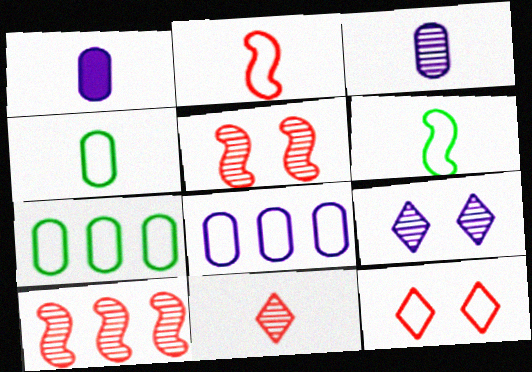[[1, 6, 11], 
[6, 8, 12]]